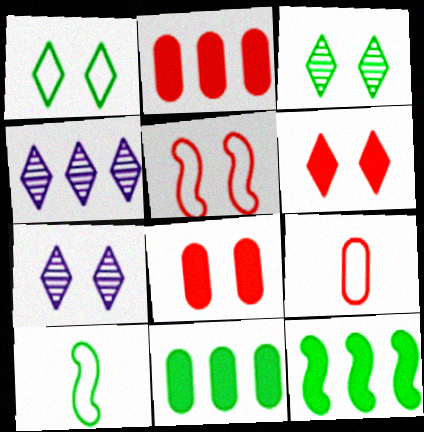[[1, 6, 7], 
[2, 7, 10], 
[3, 10, 11], 
[4, 8, 10], 
[7, 9, 12]]